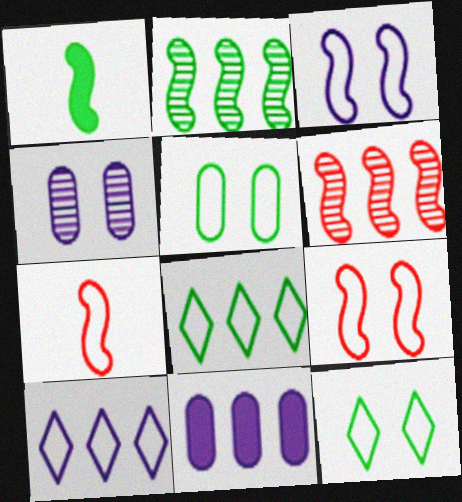[[1, 3, 6], 
[5, 7, 10], 
[6, 8, 11]]